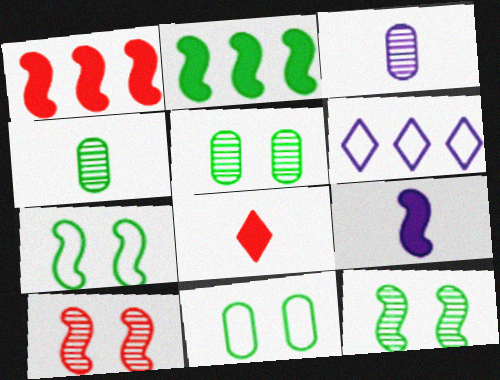[]